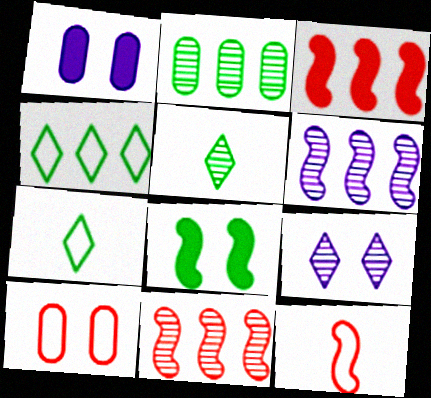[[1, 7, 11], 
[2, 7, 8], 
[6, 8, 12], 
[8, 9, 10]]